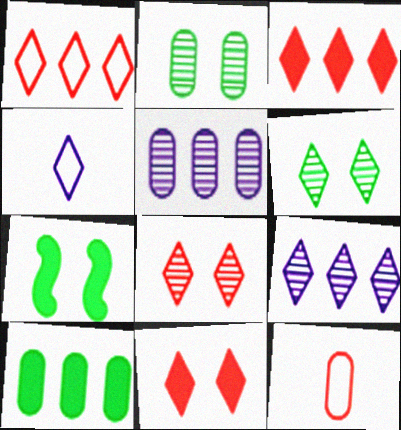[[3, 4, 6], 
[7, 9, 12]]